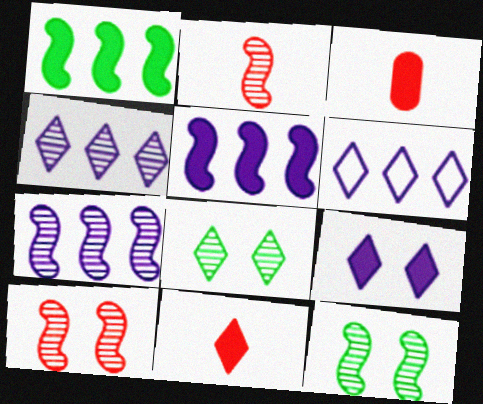[[1, 3, 9], 
[2, 7, 12], 
[3, 6, 12], 
[6, 8, 11]]